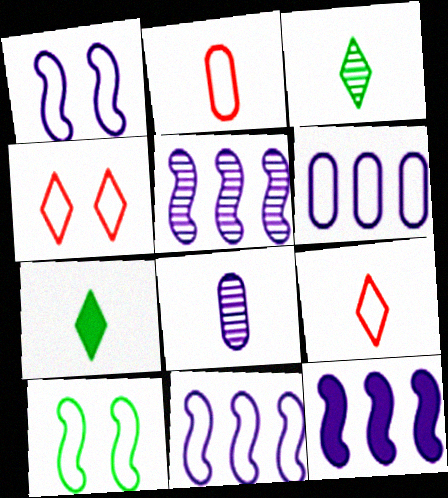[[5, 11, 12], 
[6, 9, 10]]